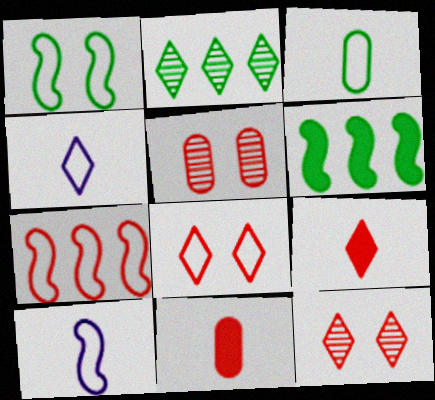[[1, 7, 10], 
[4, 5, 6], 
[5, 7, 9], 
[7, 11, 12]]